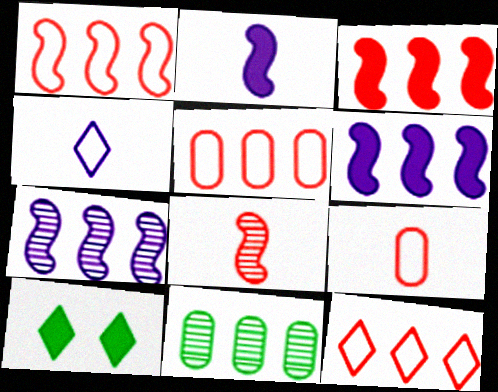[[1, 5, 12], 
[6, 11, 12], 
[7, 9, 10]]